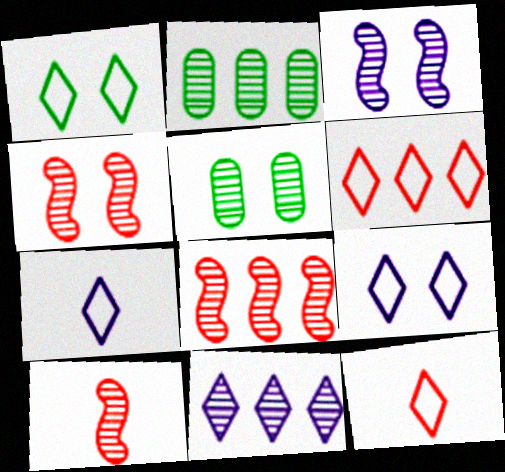[[1, 6, 7], 
[2, 8, 11], 
[4, 8, 10], 
[5, 10, 11]]